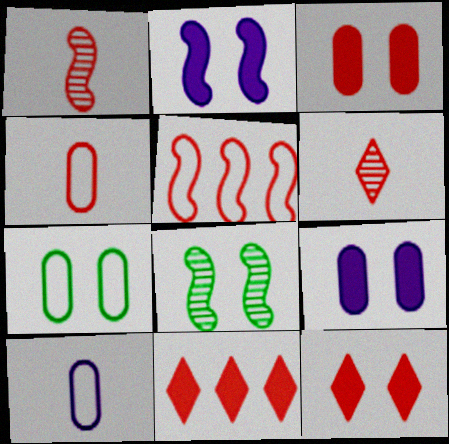[[3, 5, 6], 
[8, 10, 11]]